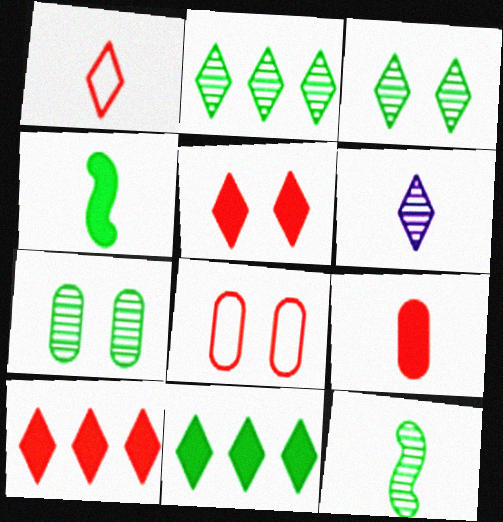[[2, 7, 12]]